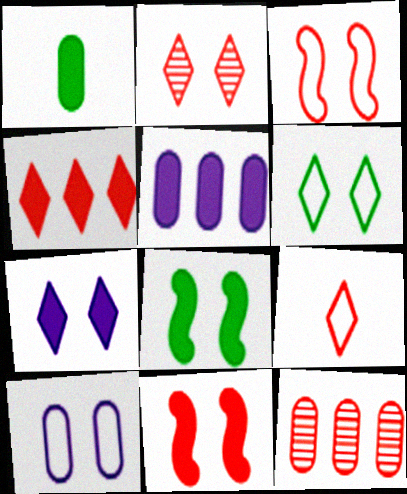[[1, 10, 12], 
[2, 4, 9], 
[2, 6, 7], 
[2, 8, 10], 
[3, 6, 10], 
[9, 11, 12]]